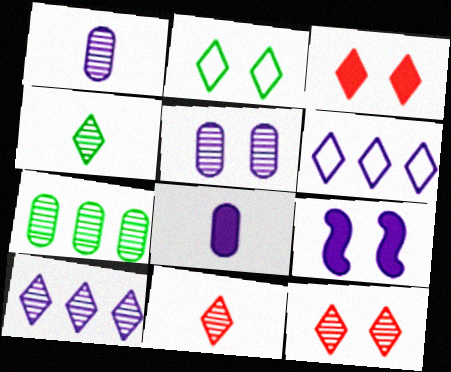[[1, 6, 9], 
[3, 4, 6], 
[4, 10, 12]]